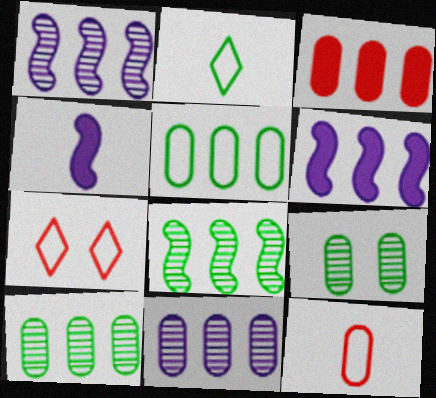[[3, 5, 11], 
[4, 7, 10]]